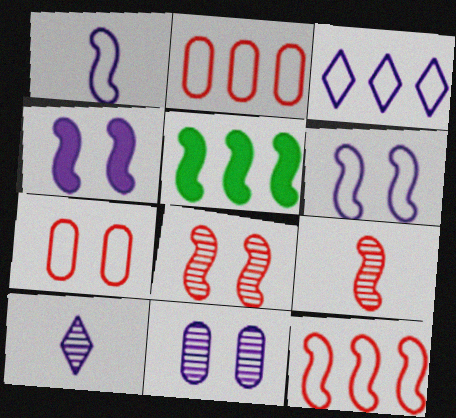[[1, 5, 8], 
[5, 6, 9], 
[5, 7, 10]]